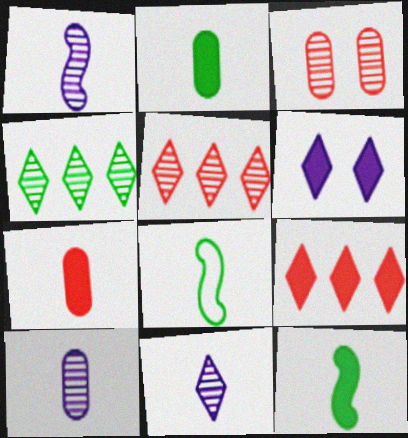[[1, 3, 4], 
[1, 10, 11], 
[7, 8, 11]]